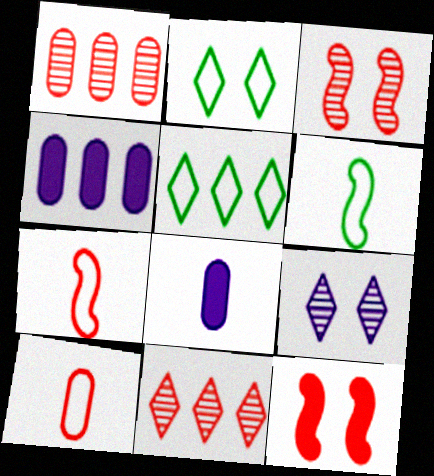[[3, 5, 8], 
[10, 11, 12]]